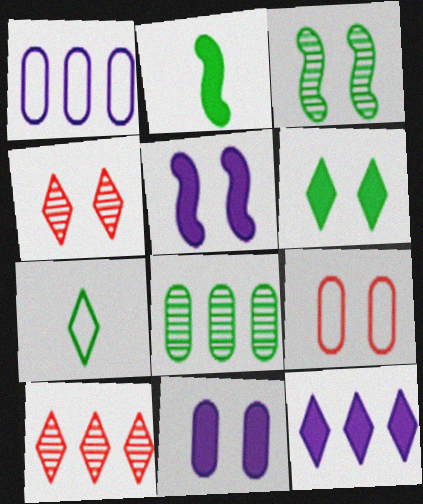[[1, 2, 4], 
[4, 7, 12]]